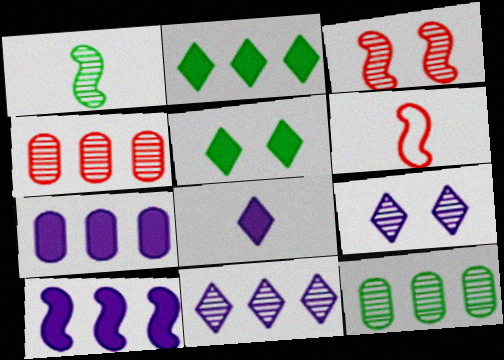[[1, 4, 9]]